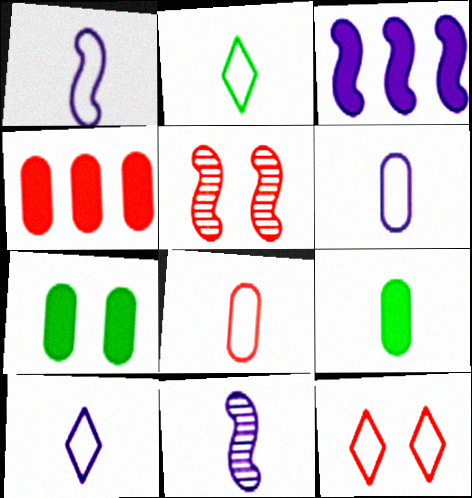[[1, 2, 8], 
[1, 6, 10]]